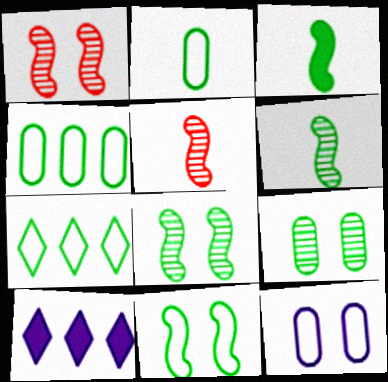[[1, 2, 10], 
[2, 7, 11], 
[3, 7, 9]]